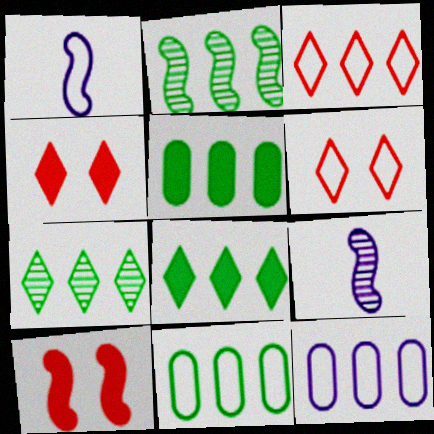[[1, 2, 10], 
[1, 6, 11], 
[2, 8, 11], 
[4, 9, 11], 
[5, 6, 9]]